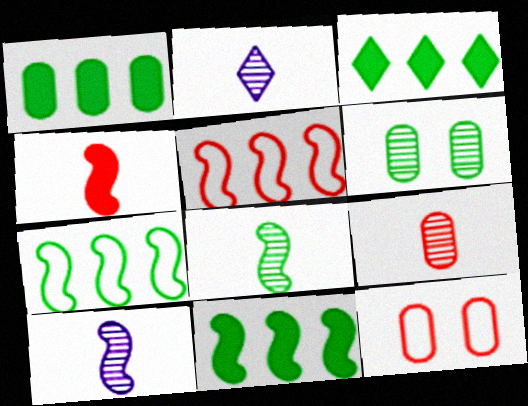[[1, 3, 11], 
[2, 8, 9], 
[2, 11, 12], 
[3, 10, 12]]